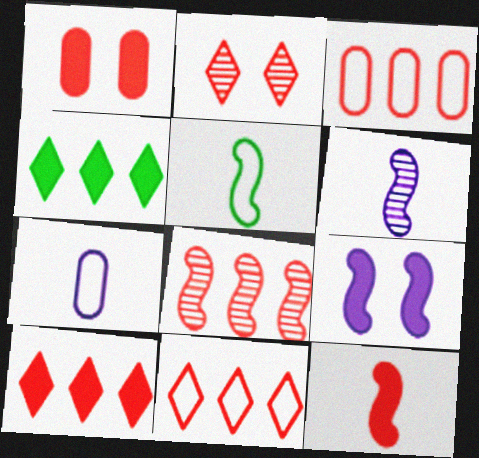[[1, 10, 12], 
[2, 3, 12], 
[3, 8, 10], 
[5, 6, 12], 
[5, 8, 9]]